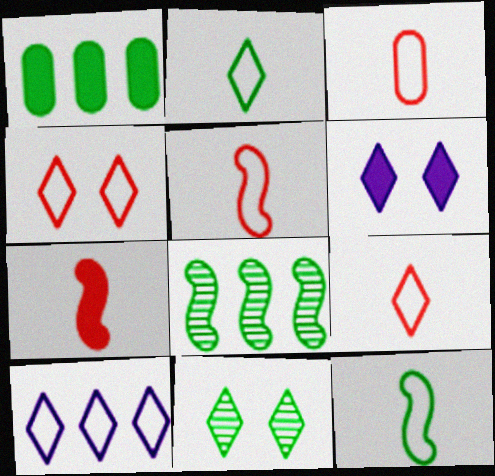[[1, 6, 7], 
[1, 11, 12], 
[2, 4, 10], 
[3, 5, 9], 
[3, 6, 8], 
[4, 6, 11]]